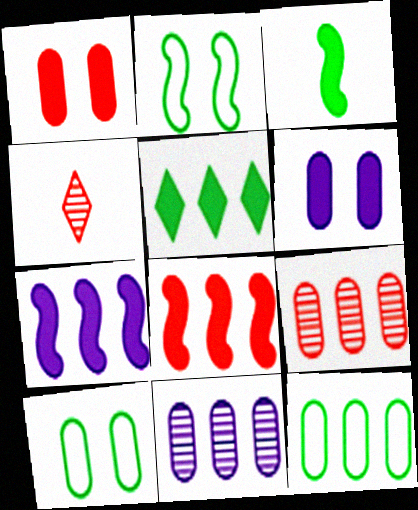[[4, 7, 10]]